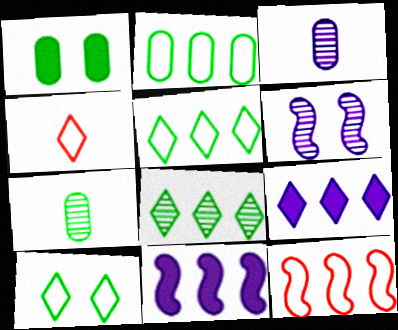[[1, 2, 7]]